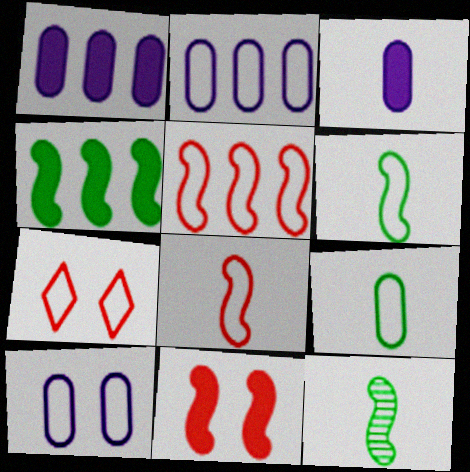[[1, 7, 12], 
[2, 6, 7]]